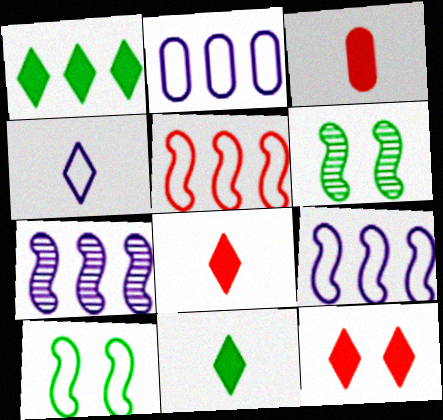[[2, 6, 8]]